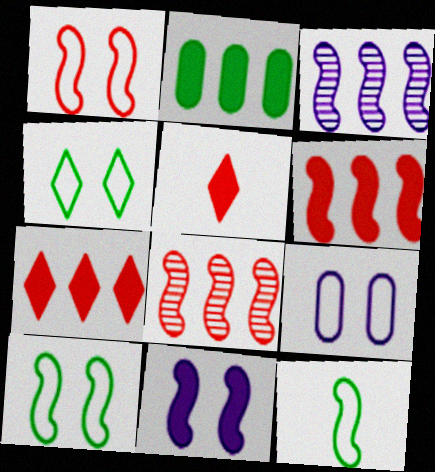[[1, 4, 9], 
[2, 5, 11], 
[8, 11, 12]]